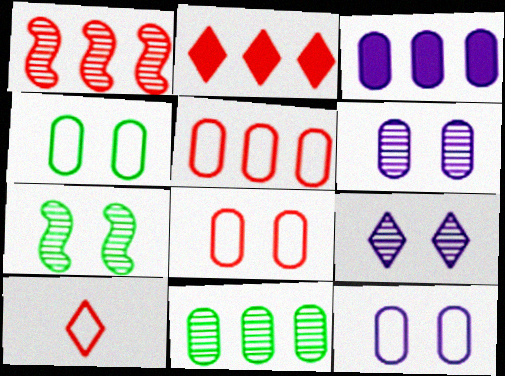[[1, 2, 5], 
[3, 5, 11], 
[3, 7, 10], 
[4, 8, 12]]